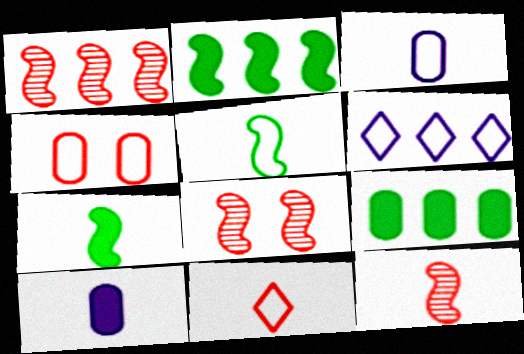[[1, 6, 9], 
[1, 8, 12], 
[3, 5, 11], 
[4, 5, 6]]